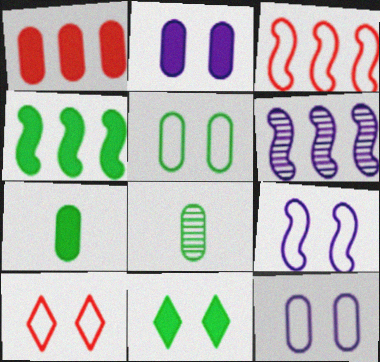[[1, 2, 7], 
[1, 8, 12], 
[3, 4, 6], 
[4, 7, 11], 
[5, 9, 10], 
[6, 7, 10]]